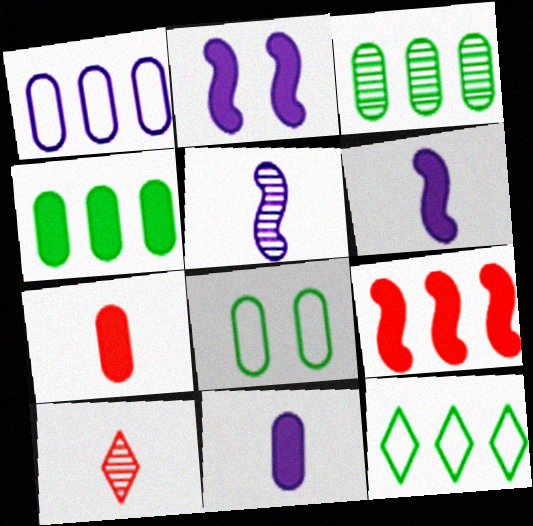[]